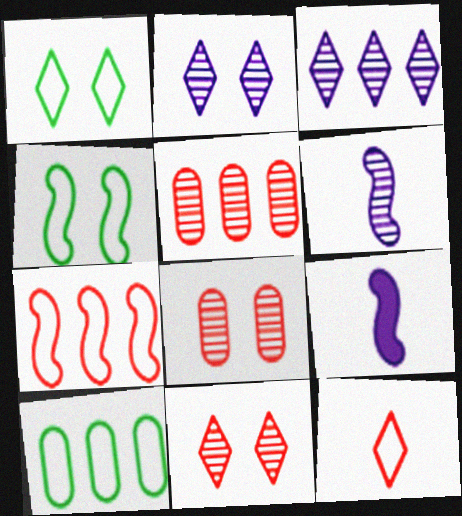[[1, 5, 9], 
[9, 10, 11]]